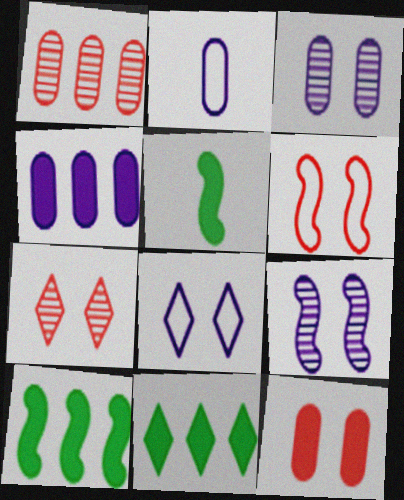[[1, 5, 8], 
[2, 3, 4], 
[2, 7, 10], 
[6, 7, 12]]